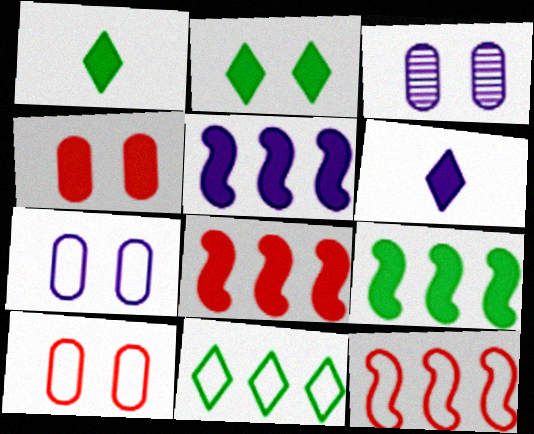[[1, 3, 12], 
[1, 4, 5], 
[4, 6, 9], 
[5, 8, 9]]